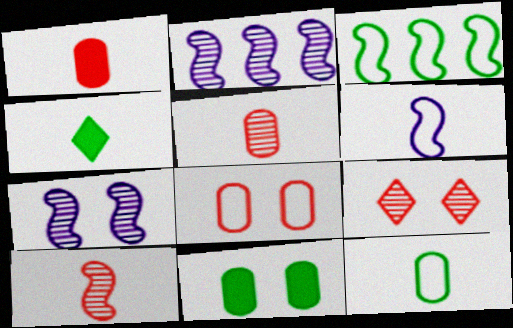[[2, 4, 8], 
[4, 5, 6]]